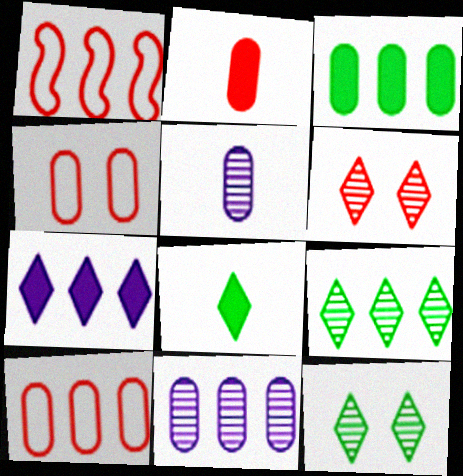[[1, 2, 6], 
[3, 4, 5], 
[3, 10, 11]]